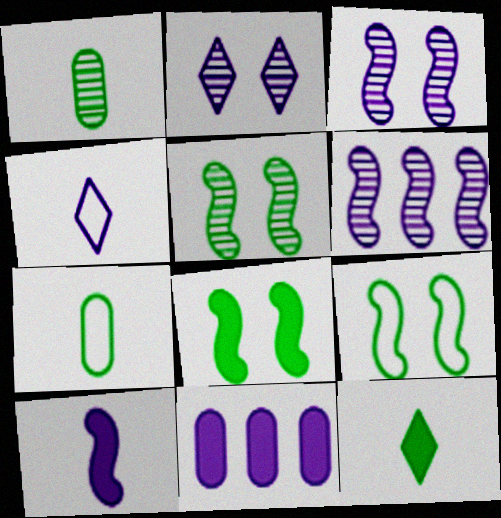[[3, 4, 11], 
[5, 8, 9]]